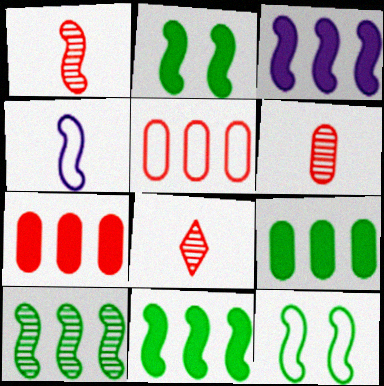[[1, 3, 12], 
[1, 6, 8]]